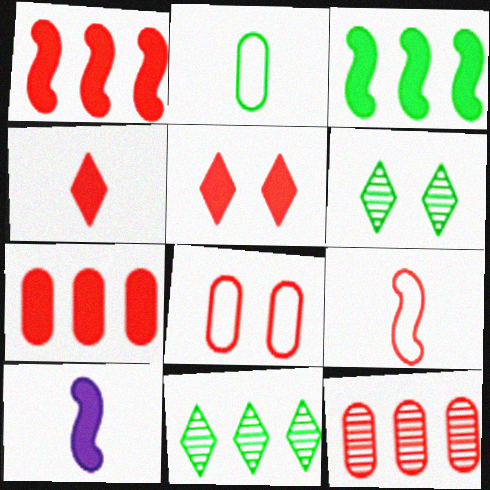[[2, 3, 6], 
[5, 9, 12], 
[8, 10, 11]]